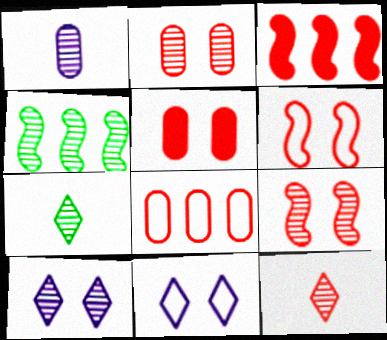[]